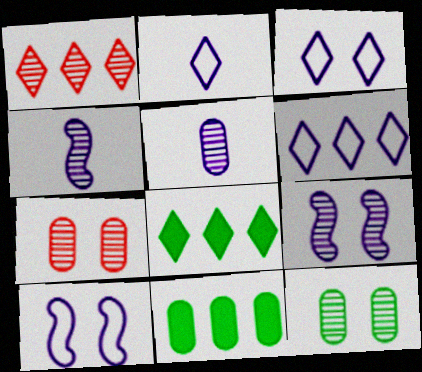[[1, 4, 12], 
[1, 6, 8], 
[2, 3, 6]]